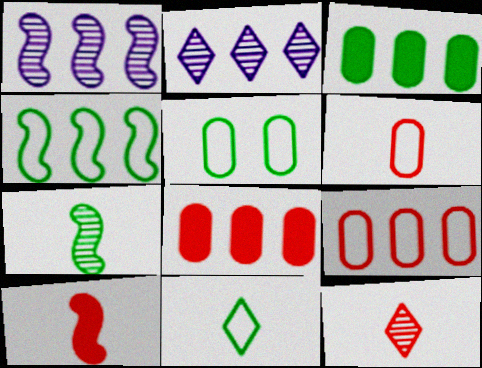[[2, 4, 8], 
[2, 5, 10], 
[4, 5, 11], 
[6, 10, 12]]